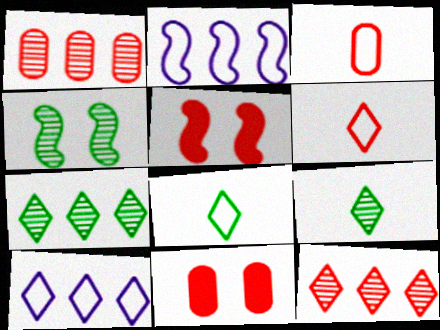[[1, 3, 11], 
[1, 5, 6], 
[2, 9, 11], 
[3, 5, 12]]